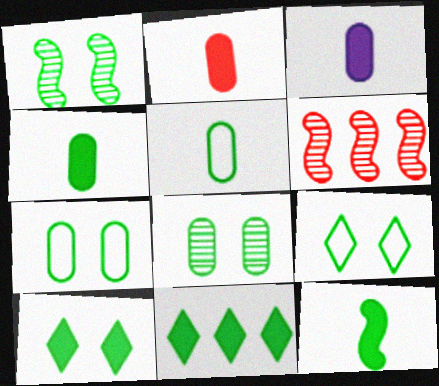[[1, 5, 11], 
[1, 7, 10], 
[2, 3, 4], 
[3, 6, 9]]